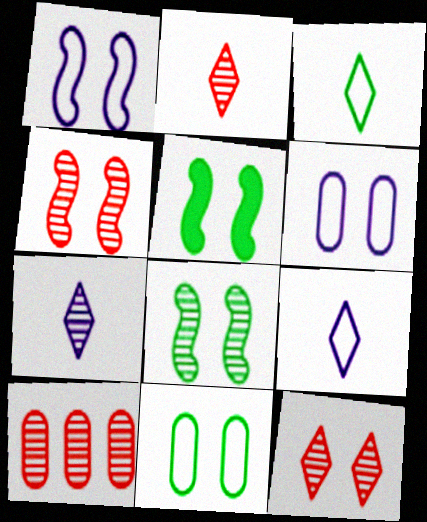[[1, 4, 5], 
[2, 4, 10], 
[5, 6, 12], 
[5, 9, 10], 
[7, 8, 10]]